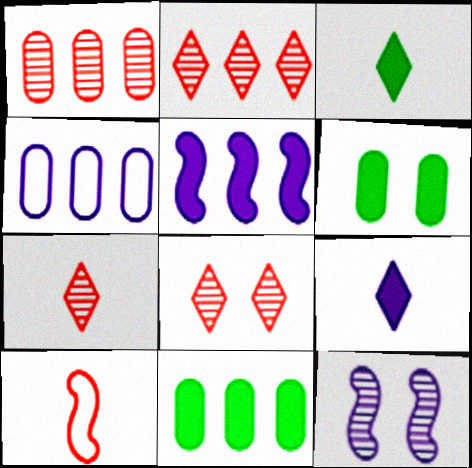[[1, 4, 11], 
[2, 7, 8], 
[4, 9, 12]]